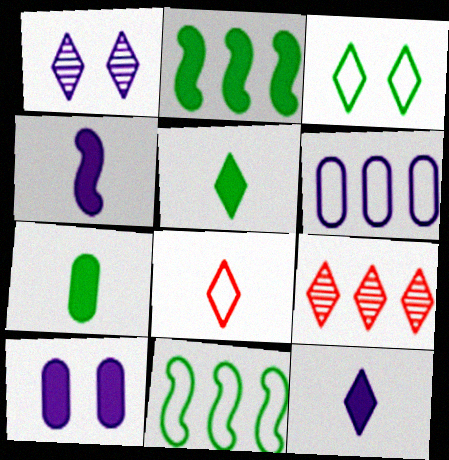[[1, 4, 6], 
[2, 6, 9], 
[3, 9, 12]]